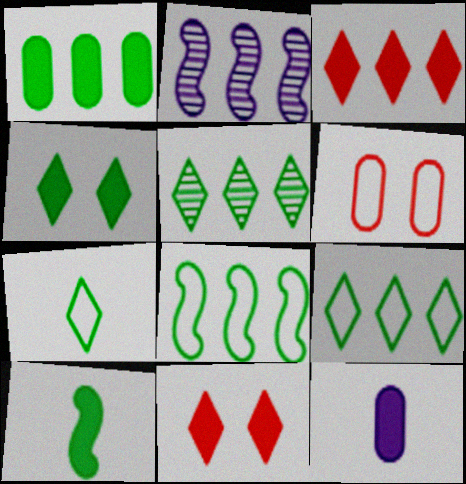[[1, 4, 10], 
[1, 5, 8], 
[4, 5, 7]]